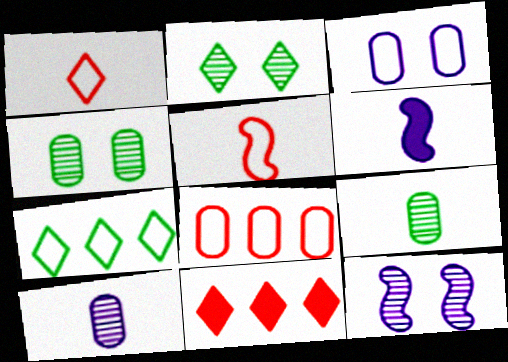[[1, 6, 9], 
[2, 6, 8], 
[3, 5, 7]]